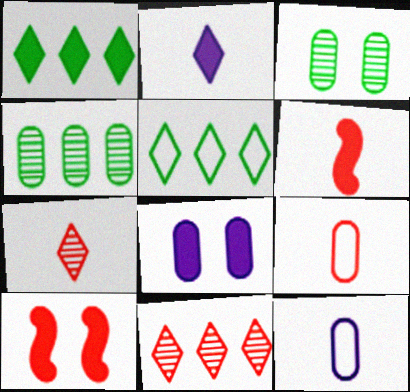[[1, 6, 8], 
[4, 8, 9], 
[6, 7, 9], 
[9, 10, 11]]